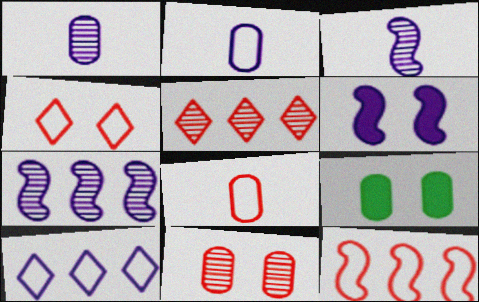[[1, 6, 10], 
[4, 8, 12]]